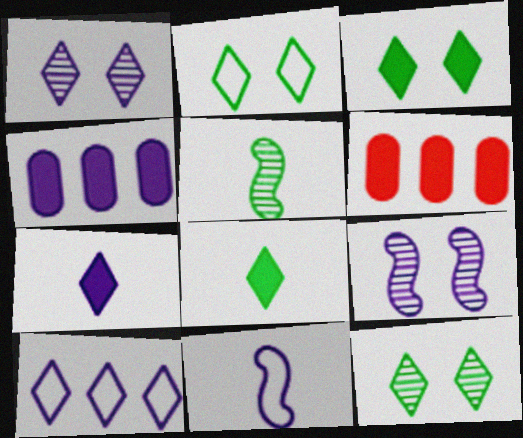[[1, 4, 11], 
[1, 7, 10], 
[2, 3, 12], 
[6, 11, 12]]